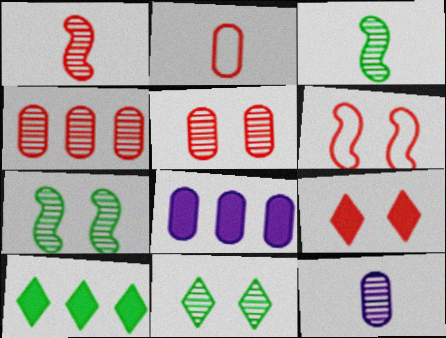[[5, 6, 9], 
[6, 10, 12]]